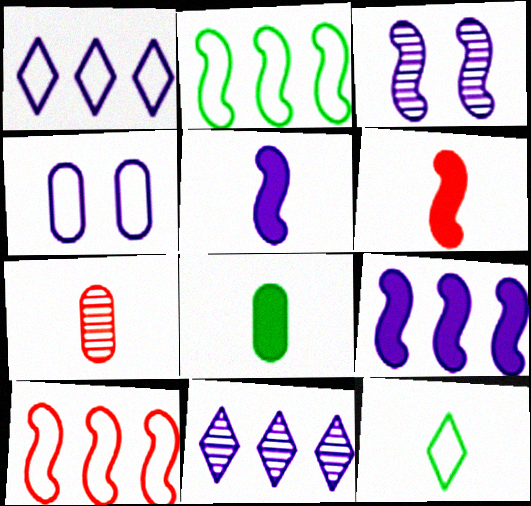[[2, 3, 6], 
[4, 5, 11], 
[4, 10, 12], 
[5, 7, 12]]